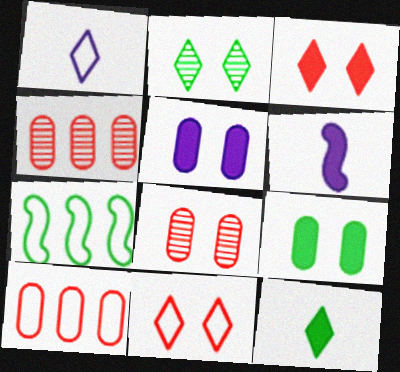[[2, 6, 10]]